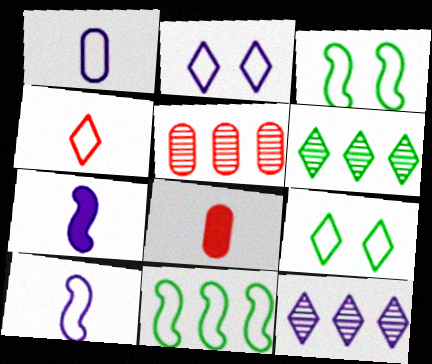[[3, 8, 12], 
[5, 7, 9]]